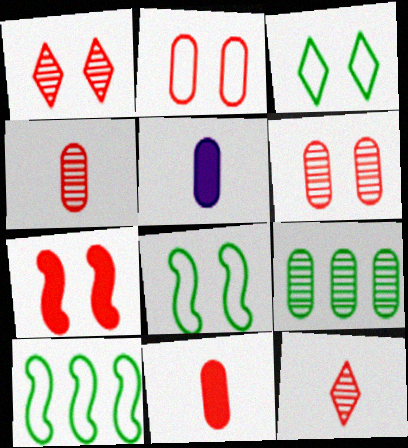[[1, 2, 7], 
[1, 5, 10], 
[2, 5, 9]]